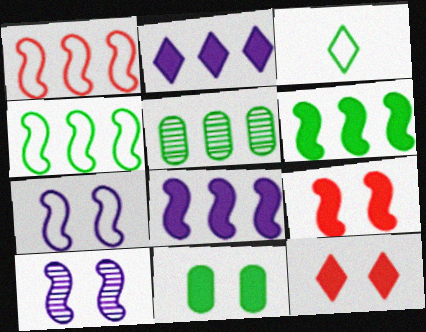[[1, 2, 5]]